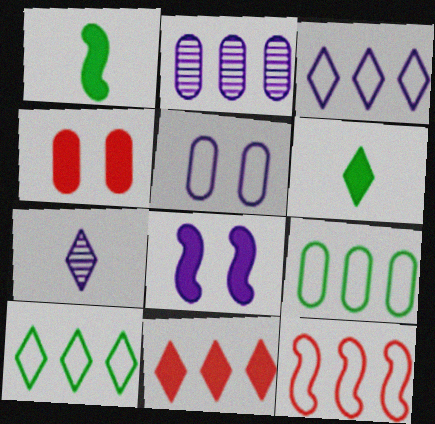[[3, 9, 12]]